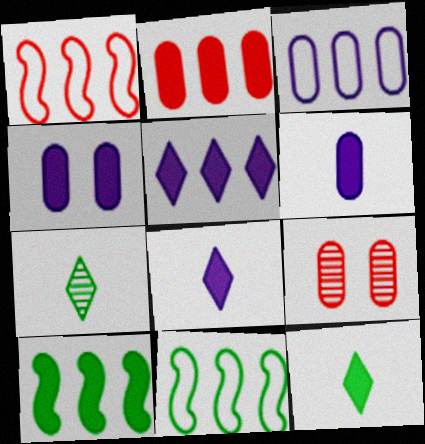[[1, 4, 7], 
[2, 5, 10], 
[8, 9, 11]]